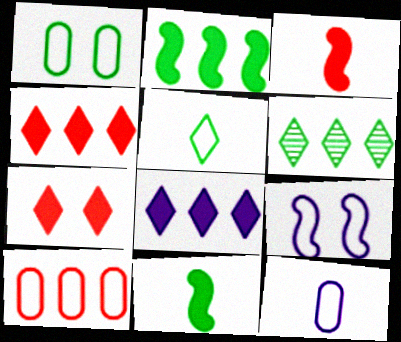[[1, 6, 11], 
[1, 10, 12], 
[5, 9, 10]]